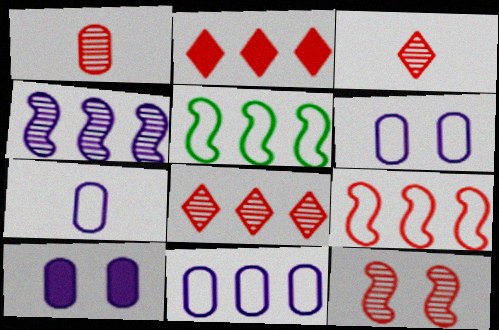[[1, 8, 12], 
[3, 5, 10], 
[6, 7, 11]]